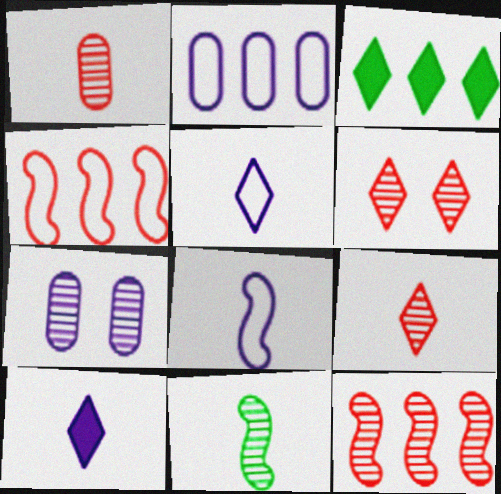[[1, 6, 12], 
[2, 3, 12], 
[3, 5, 6]]